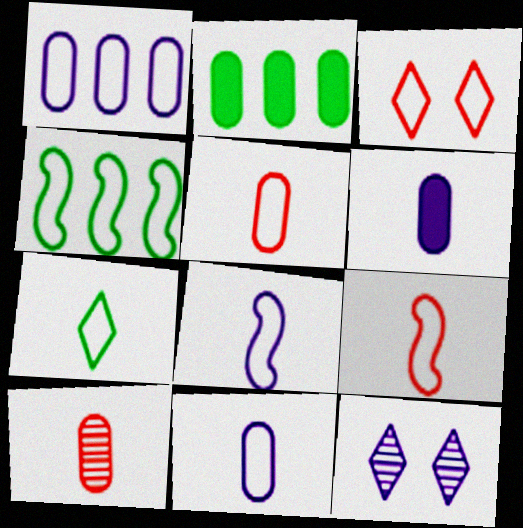[[2, 9, 12], 
[3, 4, 11], 
[5, 7, 8], 
[7, 9, 11]]